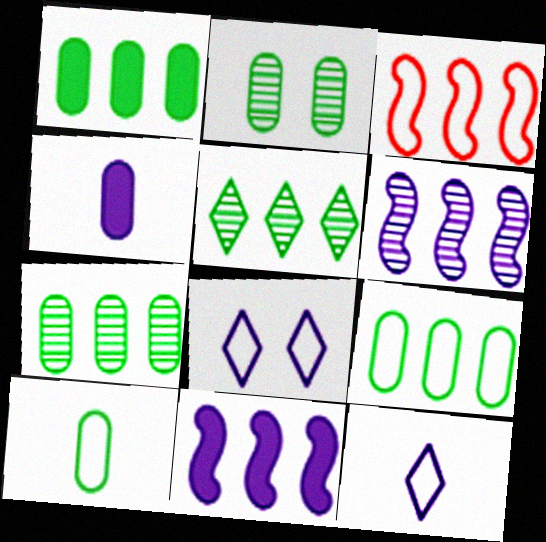[[1, 2, 10], 
[1, 7, 9], 
[3, 8, 10], 
[4, 6, 8]]